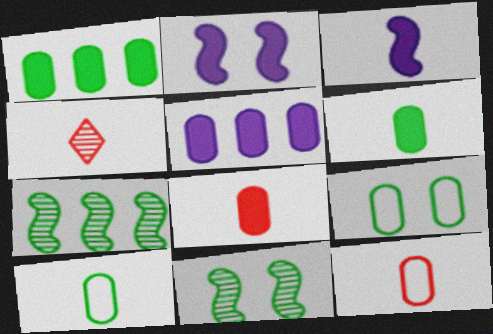[[3, 4, 10]]